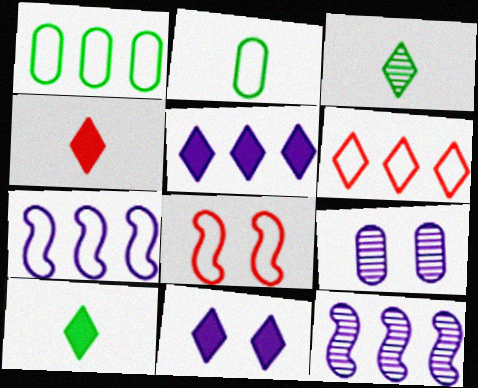[[1, 6, 7], 
[3, 6, 11]]